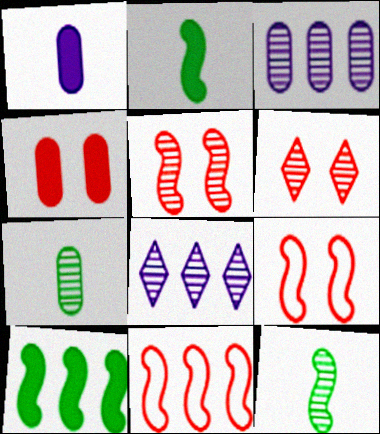[[3, 6, 12], 
[4, 6, 9], 
[5, 7, 8]]